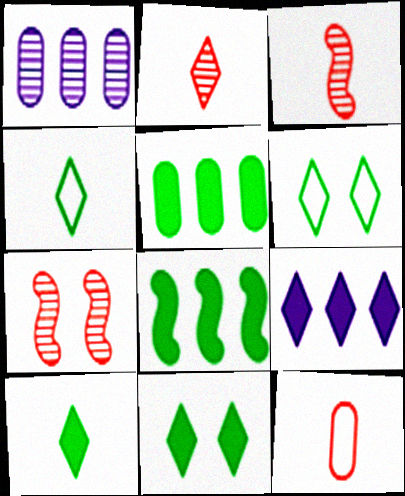[[2, 6, 9]]